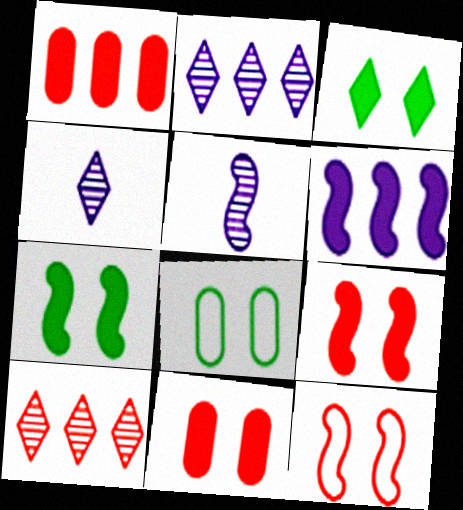[]